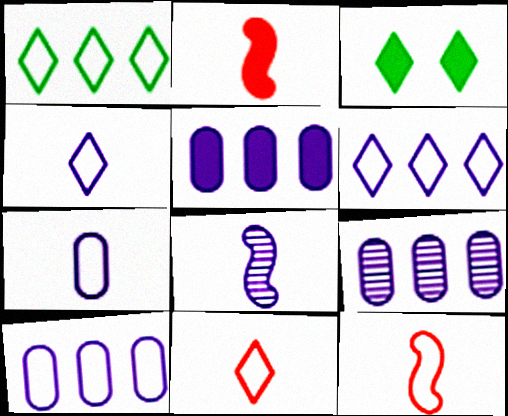[[2, 3, 5], 
[3, 9, 12], 
[5, 9, 10]]